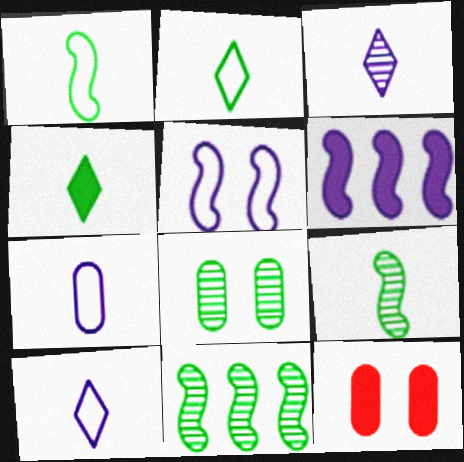[[4, 6, 12], 
[10, 11, 12]]